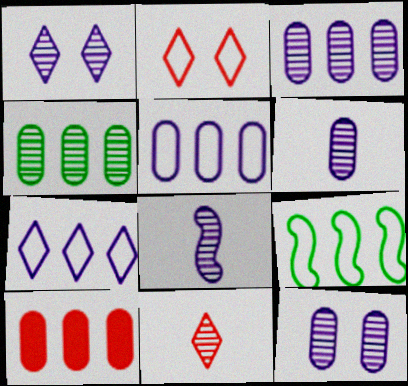[[1, 3, 8], 
[3, 6, 12], 
[4, 5, 10]]